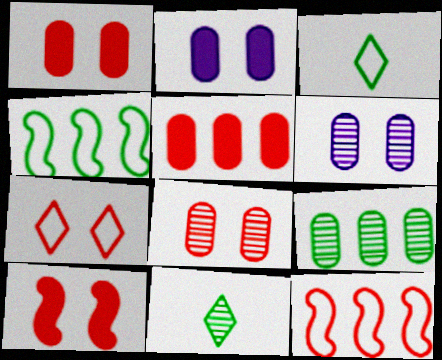[[2, 11, 12], 
[7, 8, 10]]